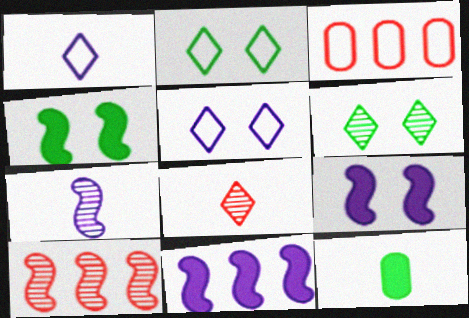[[5, 10, 12]]